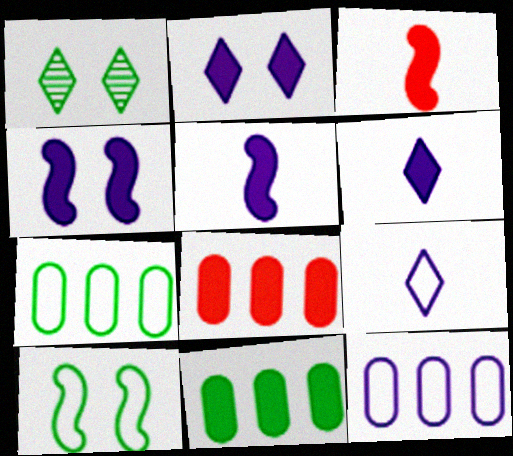[[1, 3, 12], 
[2, 3, 11]]